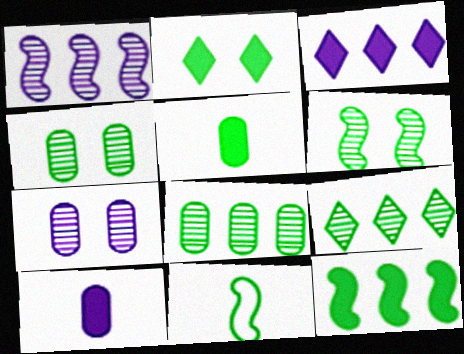[[2, 5, 12], 
[2, 8, 11], 
[6, 11, 12]]